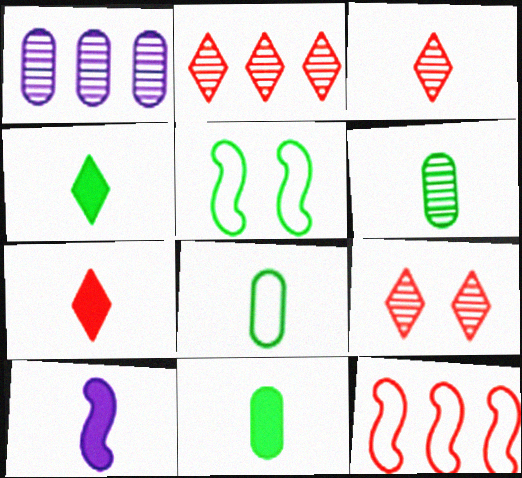[[1, 5, 7], 
[2, 3, 9], 
[3, 8, 10], 
[6, 8, 11], 
[7, 10, 11]]